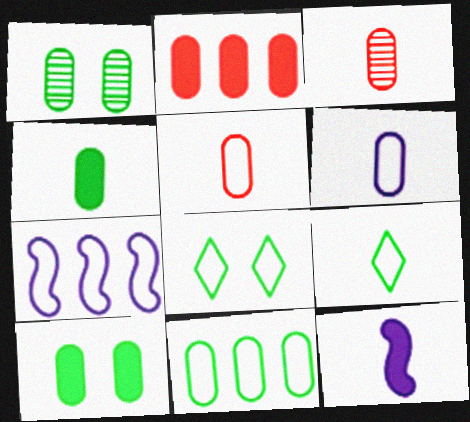[[1, 2, 6], 
[1, 4, 11], 
[3, 4, 6], 
[3, 9, 12], 
[5, 7, 8]]